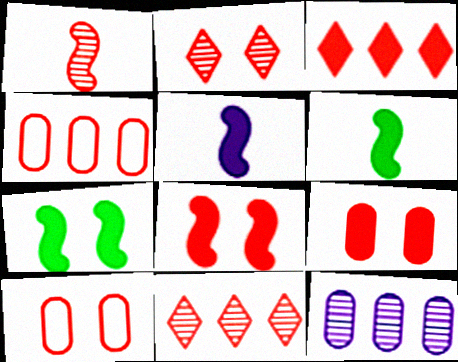[[1, 3, 10], 
[2, 8, 10]]